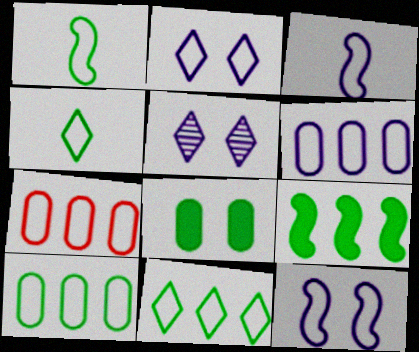[[1, 2, 7], 
[2, 3, 6], 
[4, 7, 12], 
[6, 7, 10]]